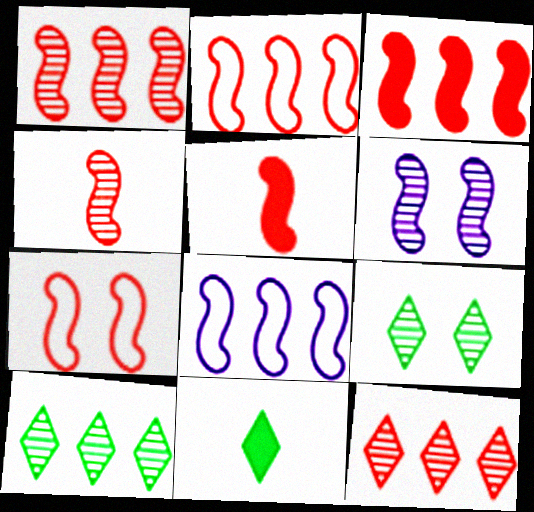[[1, 2, 3], 
[1, 5, 7], 
[3, 4, 7]]